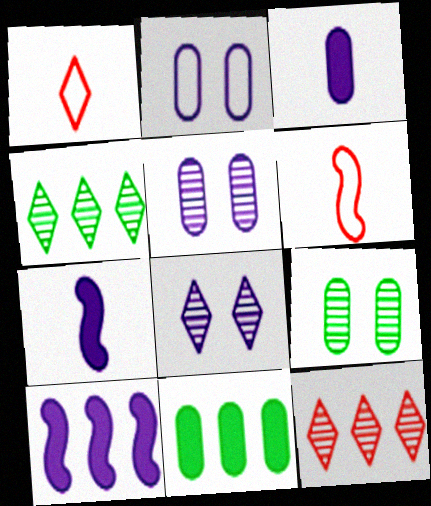[[1, 9, 10], 
[6, 8, 11]]